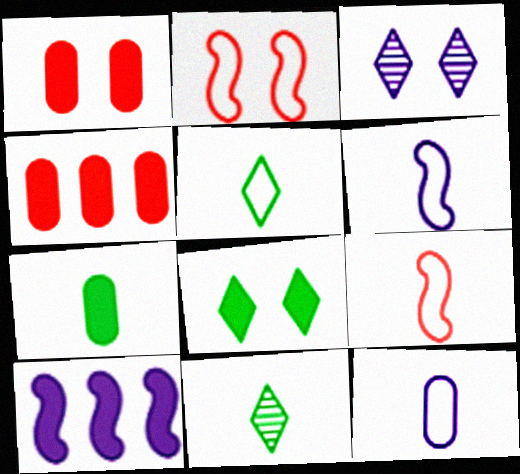[[3, 10, 12], 
[5, 9, 12]]